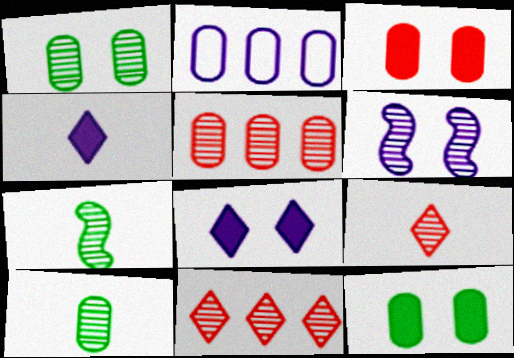[[2, 3, 10], 
[2, 4, 6], 
[6, 10, 11]]